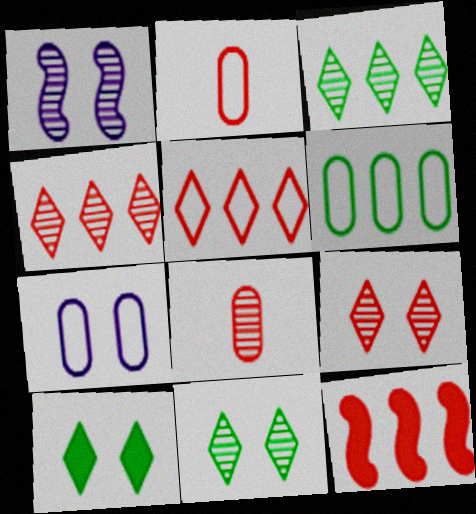[[1, 3, 8], 
[2, 6, 7], 
[2, 9, 12]]